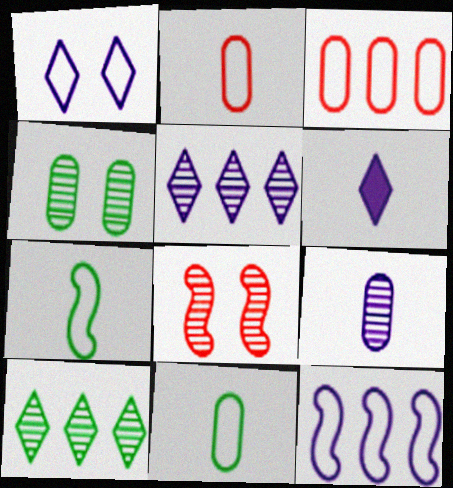[[1, 3, 7], 
[1, 5, 6], 
[8, 9, 10]]